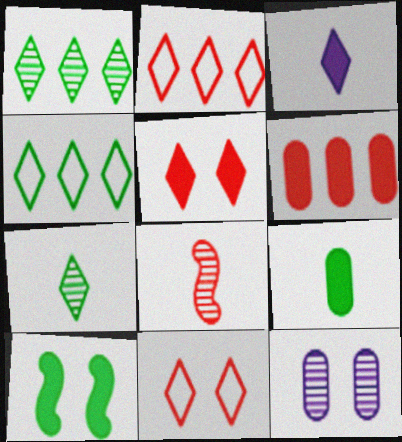[[1, 3, 11], 
[1, 8, 12], 
[3, 6, 10], 
[6, 8, 11], 
[10, 11, 12]]